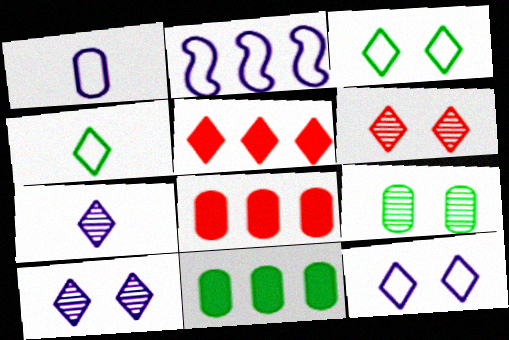[[1, 2, 12], 
[1, 8, 9], 
[3, 5, 7], 
[4, 5, 10]]